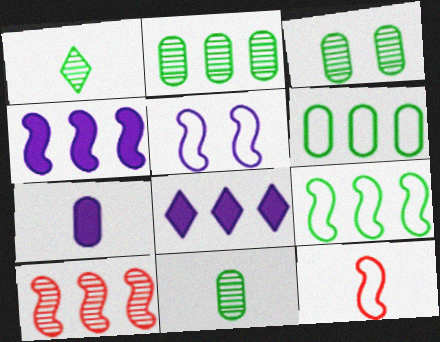[[1, 7, 12], 
[2, 3, 11], 
[3, 8, 12], 
[4, 9, 10], 
[5, 9, 12], 
[6, 8, 10]]